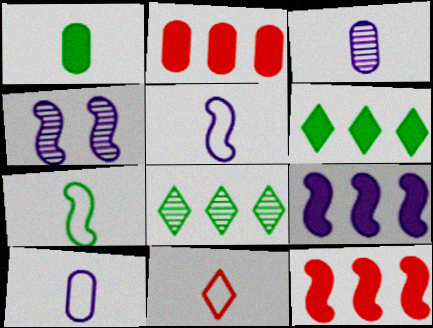[[2, 6, 9], 
[4, 5, 9], 
[4, 7, 12], 
[7, 10, 11]]